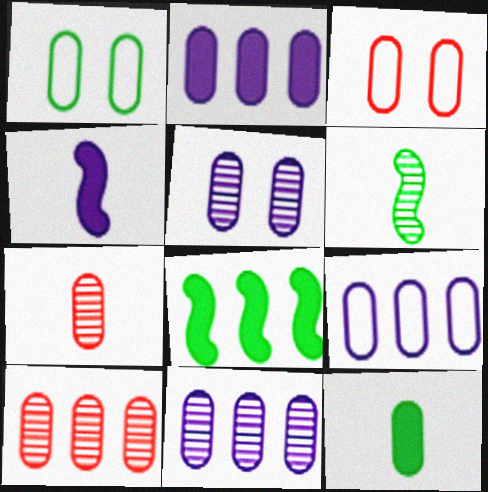[[1, 2, 7], 
[2, 9, 11], 
[3, 11, 12]]